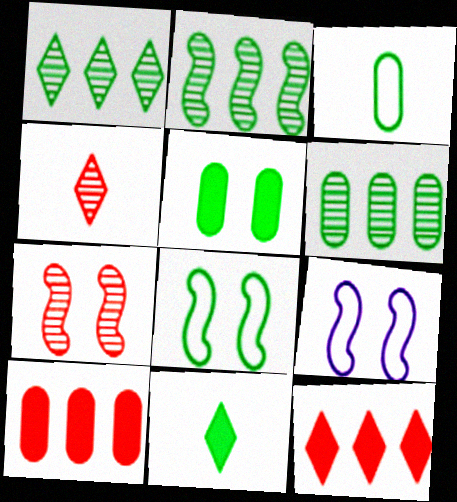[[1, 2, 6], 
[3, 5, 6], 
[6, 8, 11]]